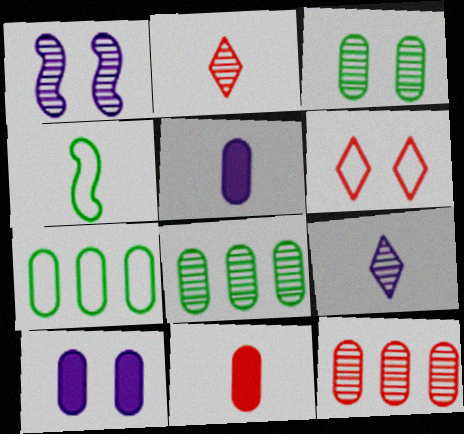[[1, 2, 8], 
[2, 4, 5], 
[4, 9, 11]]